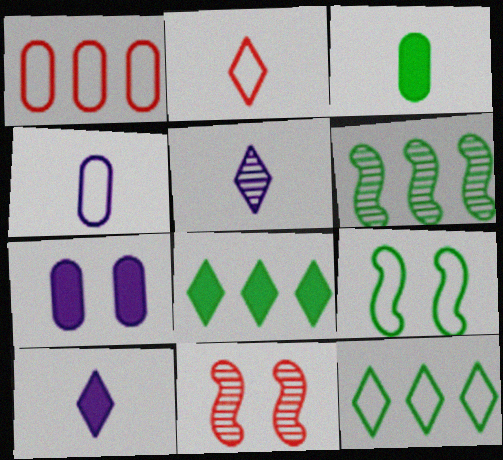[[2, 6, 7], 
[4, 8, 11]]